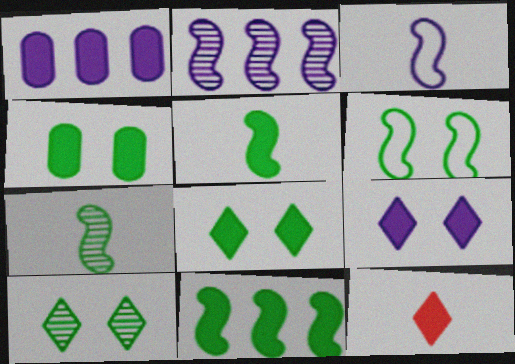[[4, 6, 10], 
[6, 7, 11]]